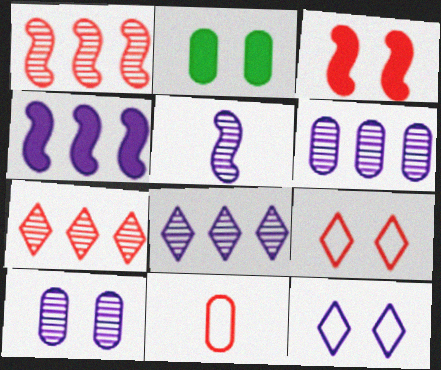[[2, 6, 11], 
[3, 7, 11], 
[5, 8, 10]]